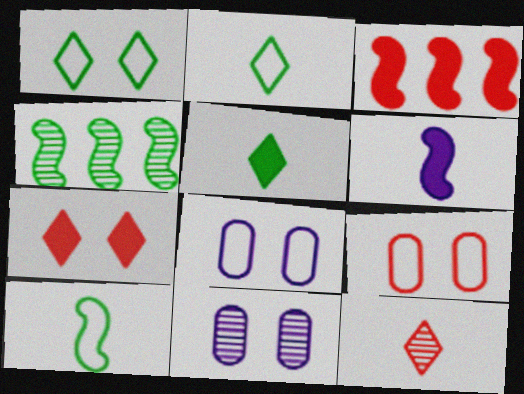[[2, 3, 11], 
[3, 9, 12], 
[4, 11, 12]]